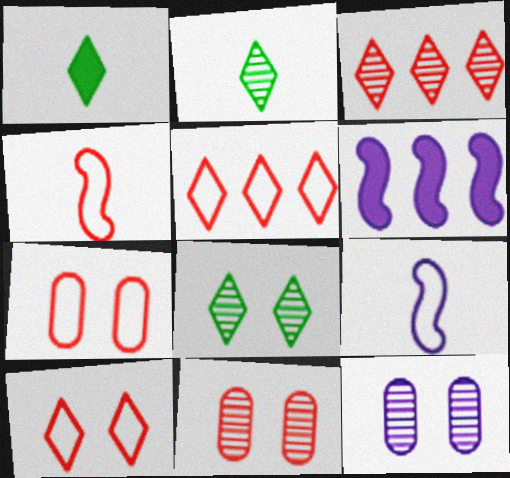[[2, 6, 7], 
[4, 5, 7]]